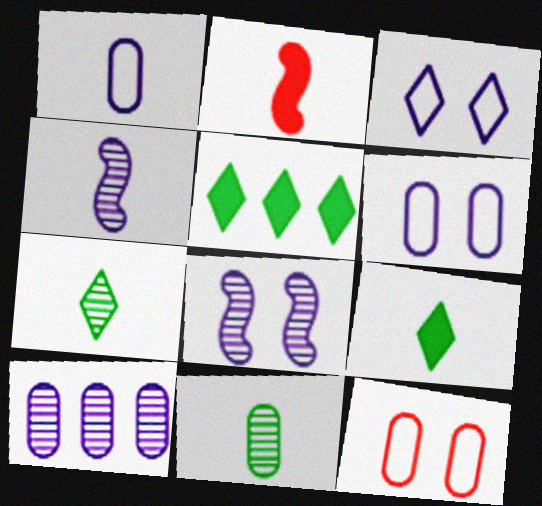[[1, 2, 7], 
[4, 5, 12]]